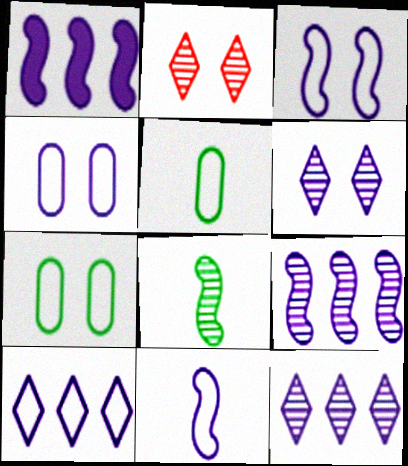[[1, 2, 5], 
[4, 10, 11]]